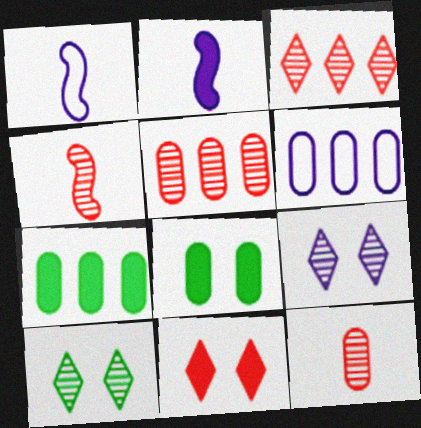[[1, 3, 8], 
[2, 6, 9], 
[2, 7, 11], 
[5, 6, 7], 
[6, 8, 12]]